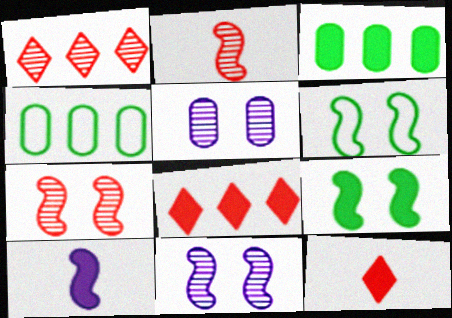[[4, 11, 12]]